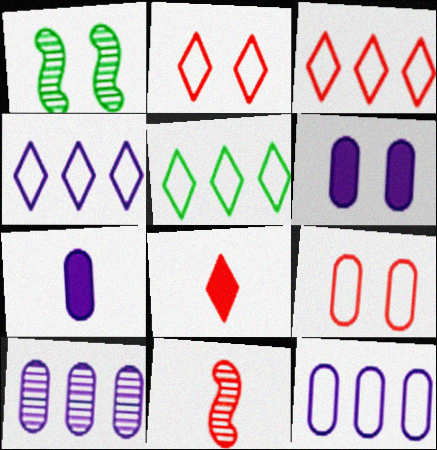[[1, 2, 6], 
[1, 3, 7], 
[1, 8, 12], 
[3, 4, 5], 
[5, 6, 11]]